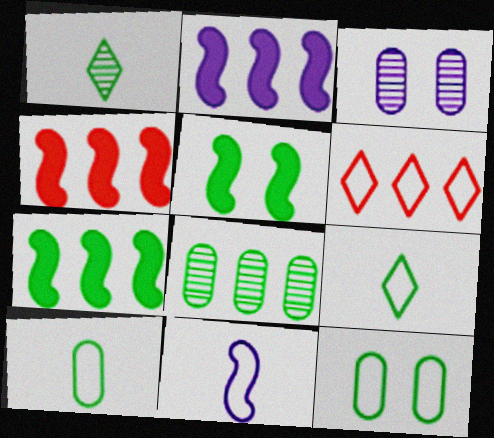[[1, 7, 12], 
[2, 4, 7], 
[2, 6, 8], 
[3, 4, 9], 
[5, 8, 9], 
[6, 11, 12]]